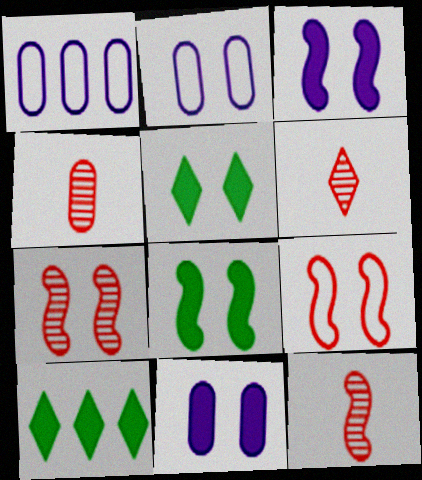[[1, 5, 12], 
[1, 6, 8], 
[2, 5, 7], 
[2, 10, 12], 
[4, 6, 12]]